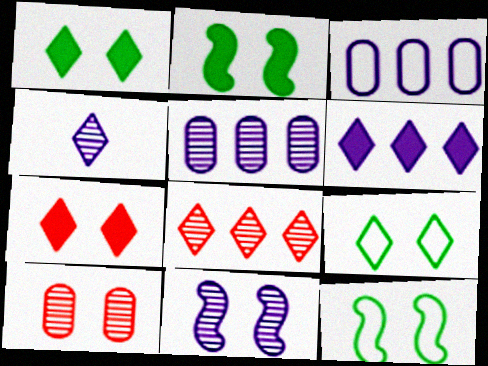[[4, 5, 11]]